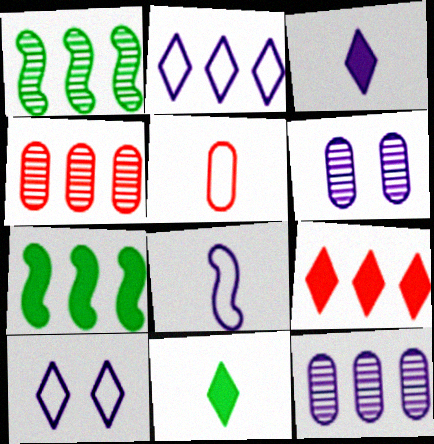[[2, 4, 7]]